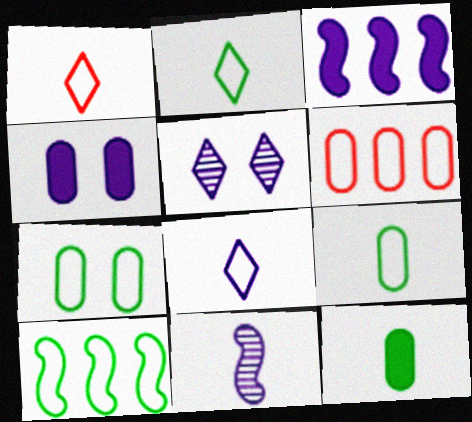[[1, 2, 8], 
[1, 11, 12], 
[2, 7, 10]]